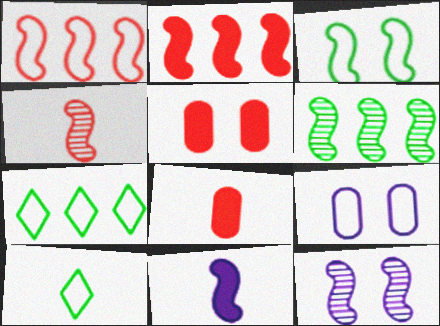[[1, 9, 10], 
[4, 6, 12], 
[7, 8, 12]]